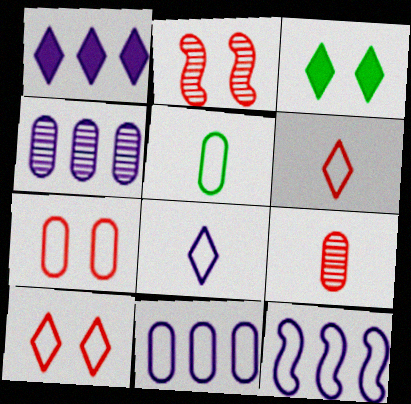[[1, 2, 5], 
[1, 4, 12], 
[3, 9, 12], 
[5, 7, 11], 
[5, 10, 12]]